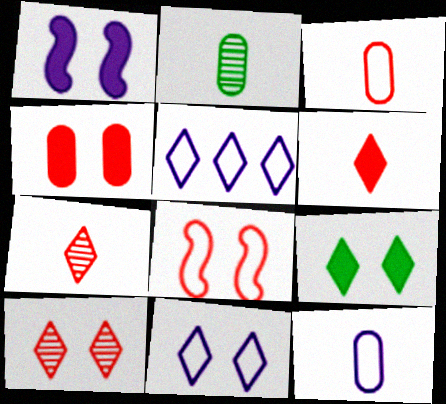[[1, 4, 9], 
[4, 8, 10], 
[5, 7, 9], 
[9, 10, 11]]